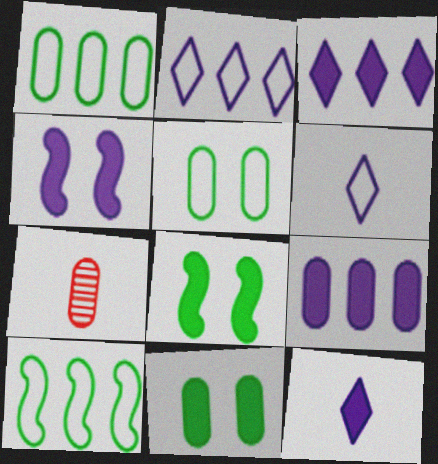[[2, 7, 8], 
[4, 9, 12], 
[5, 7, 9]]